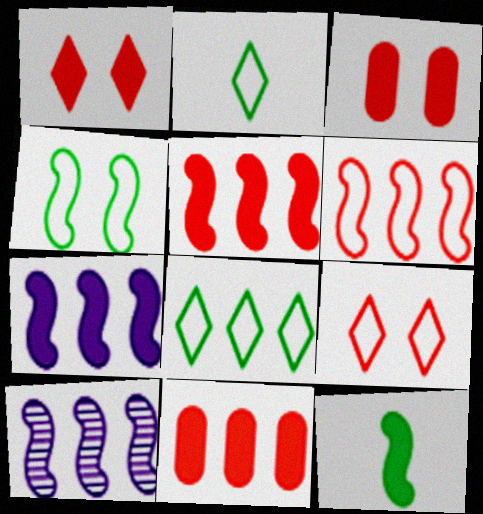[[2, 3, 10], 
[8, 10, 11]]